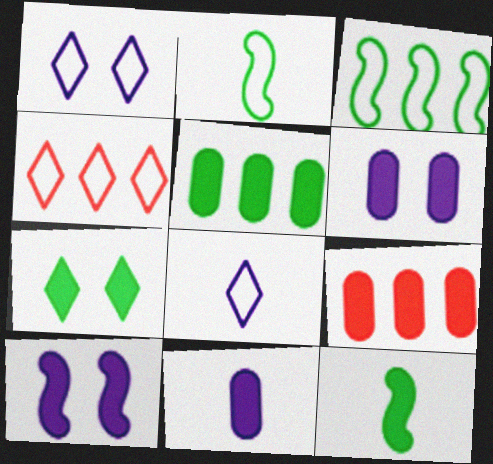[[5, 7, 12]]